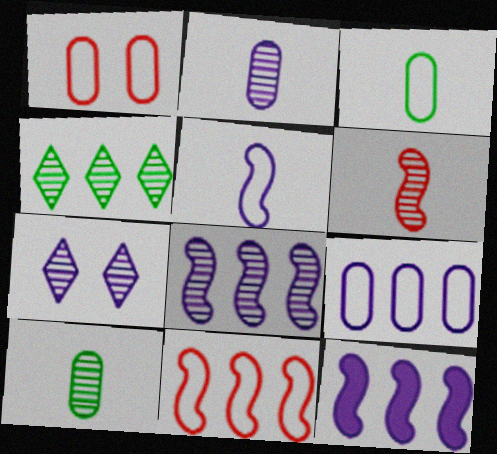[[1, 3, 9], 
[2, 7, 8]]